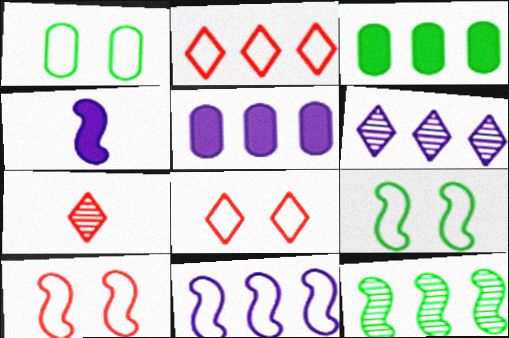[[2, 5, 12], 
[4, 10, 12], 
[5, 6, 11], 
[5, 7, 9]]